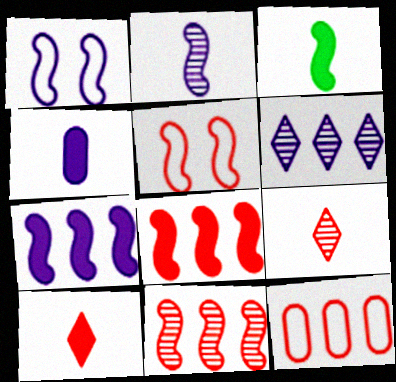[[1, 2, 7], 
[1, 3, 11], 
[1, 4, 6], 
[3, 4, 10]]